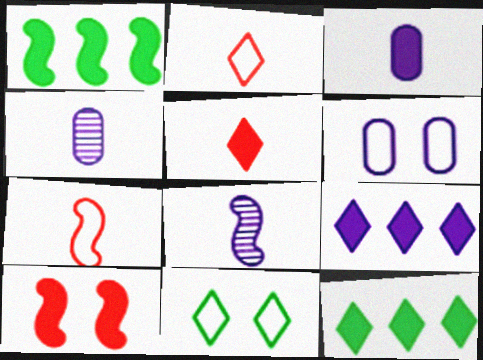[[3, 10, 12], 
[6, 8, 9]]